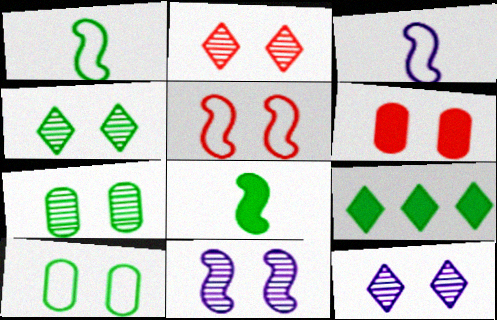[[1, 7, 9], 
[2, 4, 12], 
[2, 5, 6], 
[2, 7, 11]]